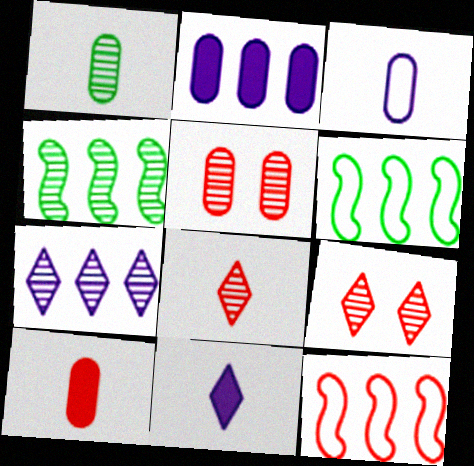[[1, 3, 10], 
[5, 6, 11], 
[9, 10, 12]]